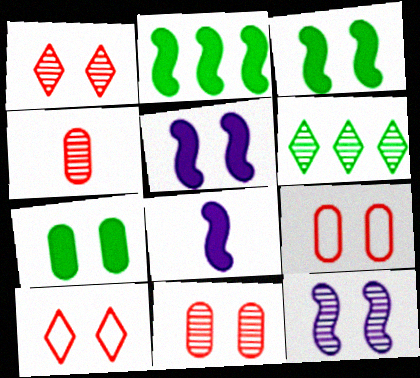[[4, 6, 12], 
[6, 8, 9], 
[7, 10, 12]]